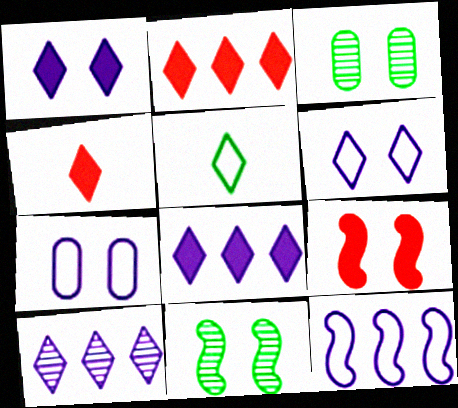[[3, 4, 12], 
[3, 6, 9]]